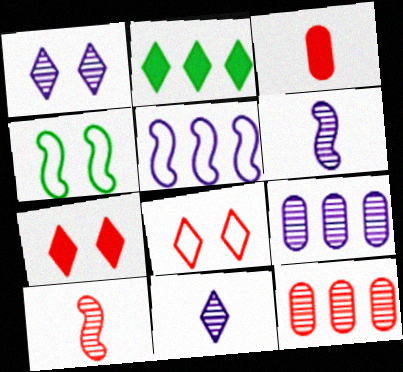[[1, 6, 9], 
[2, 5, 12], 
[2, 8, 11]]